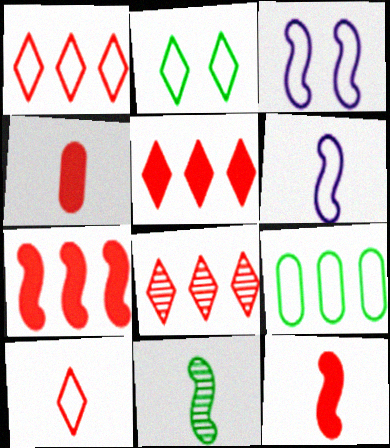[[1, 5, 8], 
[3, 7, 11], 
[3, 9, 10], 
[6, 11, 12]]